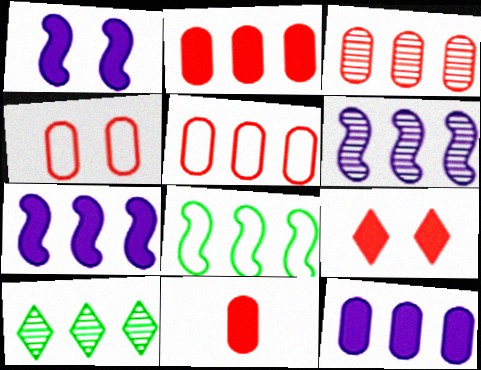[[2, 3, 5], 
[3, 4, 11], 
[3, 6, 10], 
[5, 7, 10]]